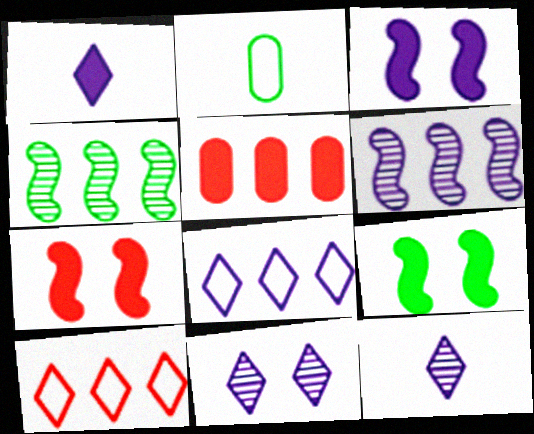[[1, 5, 9], 
[1, 8, 11], 
[3, 7, 9], 
[4, 5, 8]]